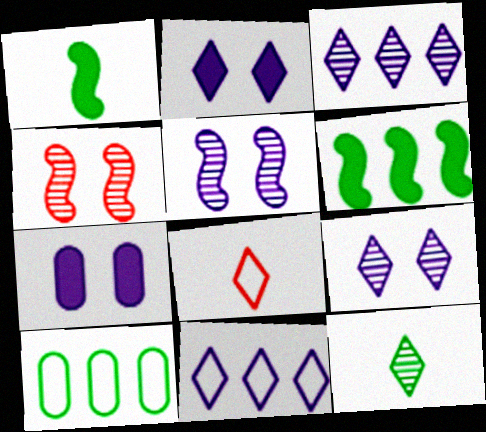[]